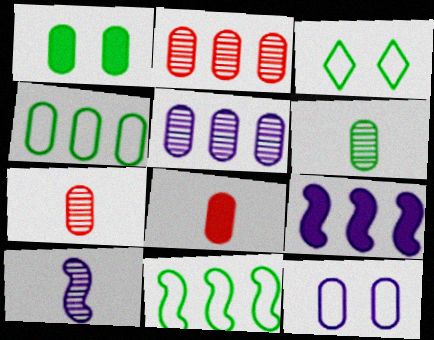[[1, 4, 6], 
[3, 7, 9]]